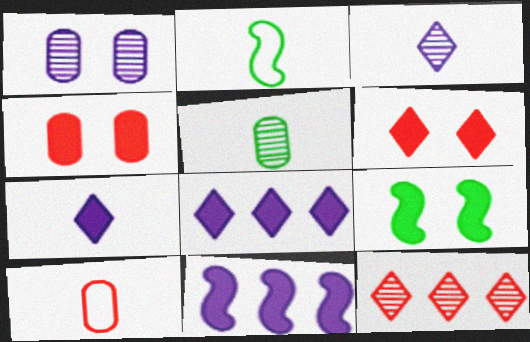[]